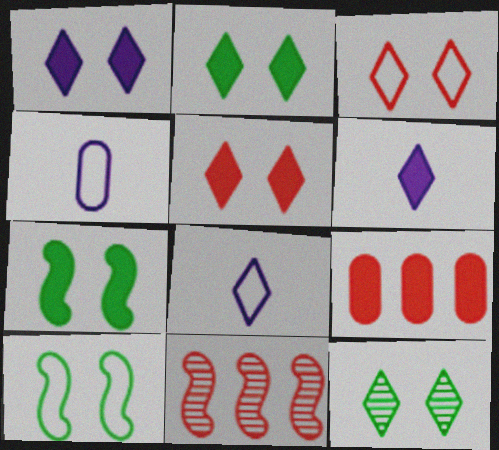[[1, 2, 5], 
[1, 3, 12], 
[2, 4, 11], 
[6, 7, 9]]